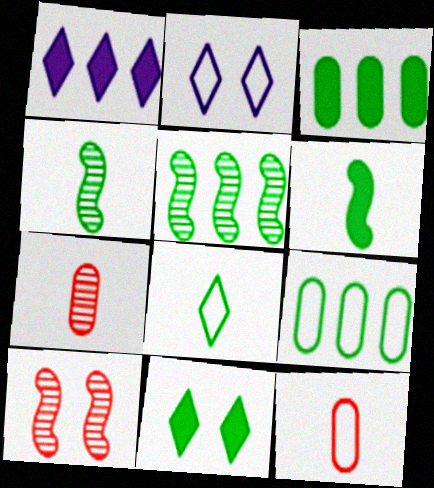[[3, 6, 11], 
[4, 9, 11]]